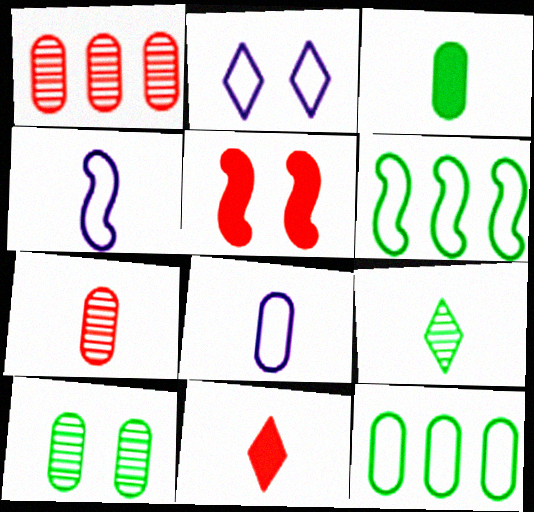[[2, 5, 10], 
[3, 7, 8], 
[3, 10, 12]]